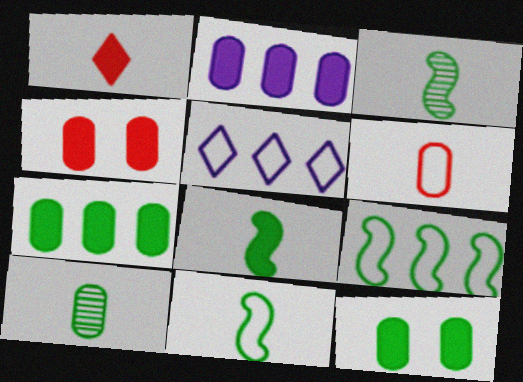[[3, 4, 5], 
[3, 8, 11]]